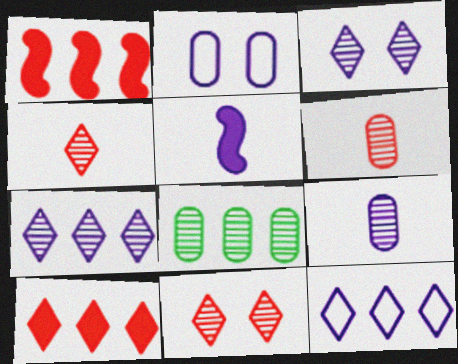[[1, 8, 12], 
[2, 5, 7]]